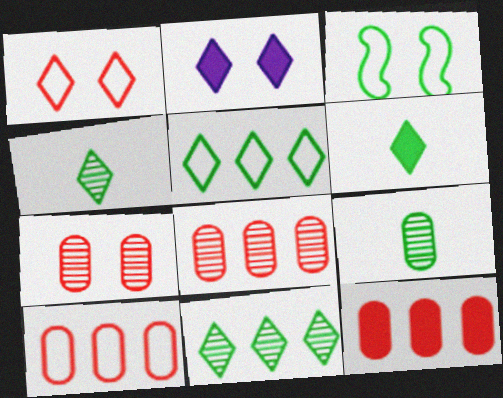[[2, 3, 7], 
[8, 10, 12]]